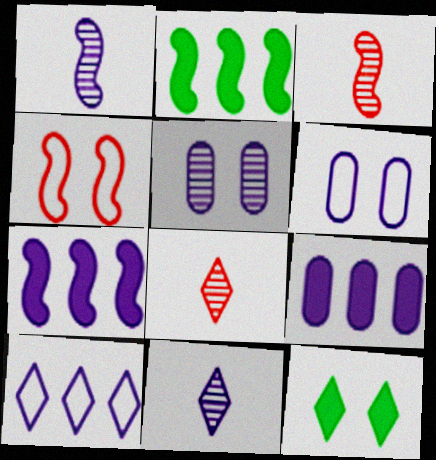[[1, 2, 4], 
[2, 6, 8], 
[4, 5, 12], 
[6, 7, 11], 
[8, 10, 12]]